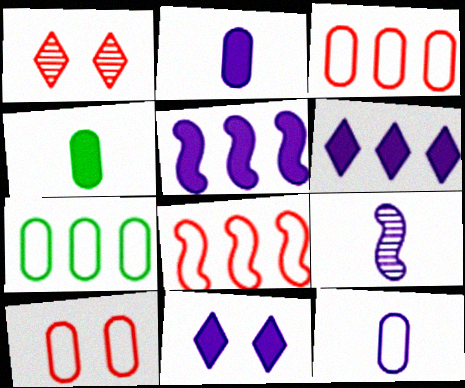[[2, 5, 11], 
[7, 10, 12]]